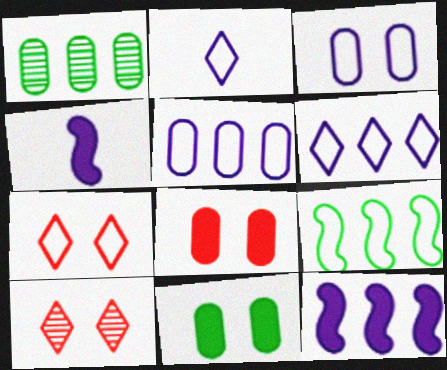[[1, 4, 7]]